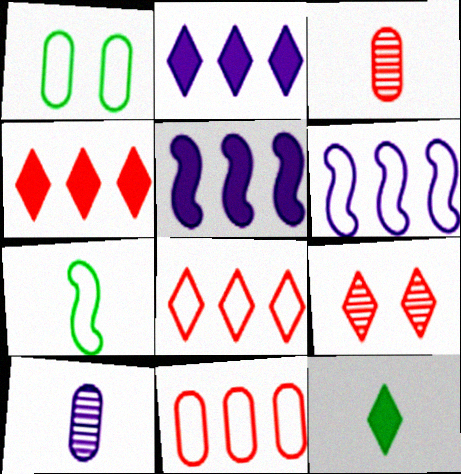[]